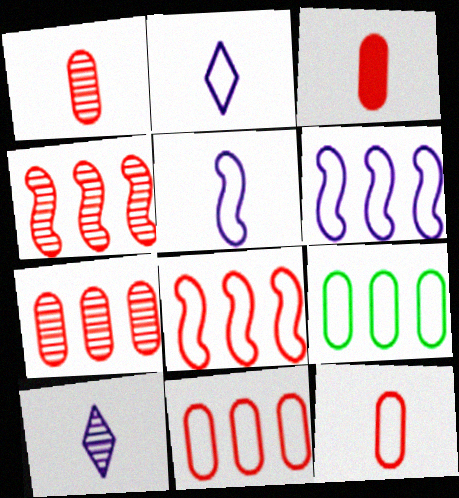[[1, 3, 12]]